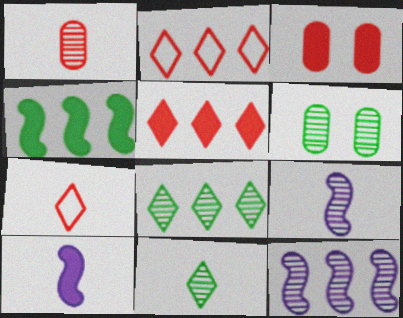[[1, 9, 11], 
[2, 6, 10]]